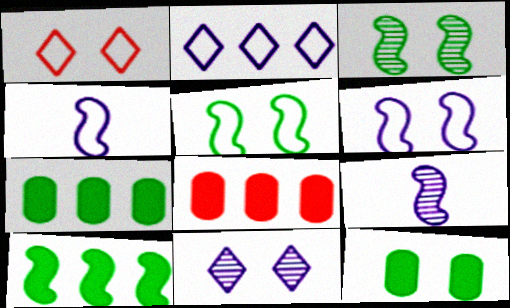[[1, 7, 9]]